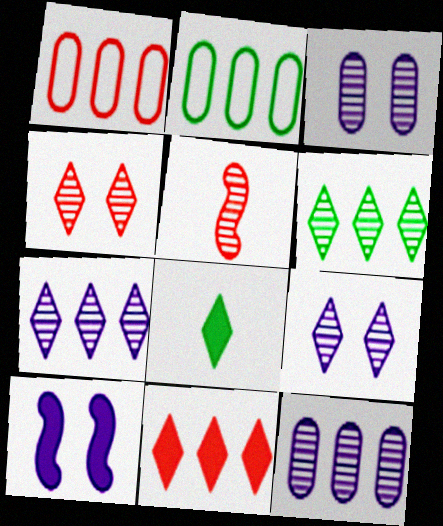[[3, 5, 6]]